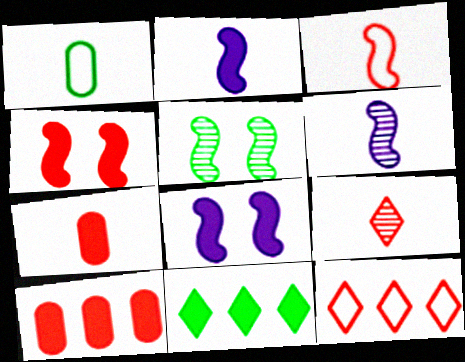[[1, 2, 9], 
[1, 5, 11], 
[3, 7, 9], 
[7, 8, 11]]